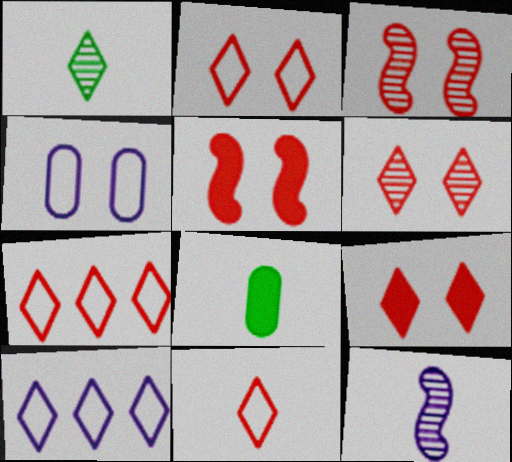[[1, 9, 10], 
[2, 6, 9], 
[2, 7, 11], 
[3, 8, 10], 
[8, 11, 12]]